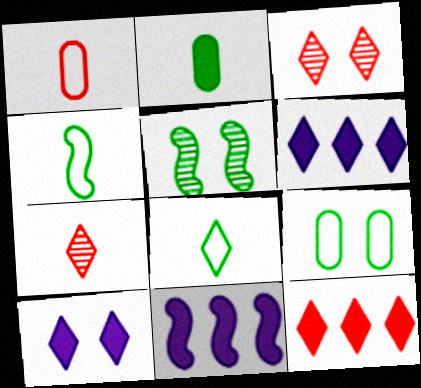[[1, 5, 6], 
[3, 6, 8], 
[7, 9, 11]]